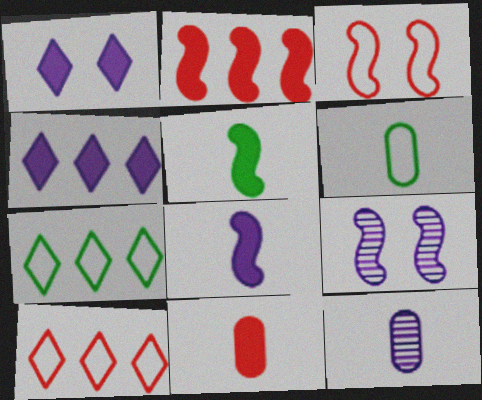[[6, 11, 12], 
[7, 9, 11]]